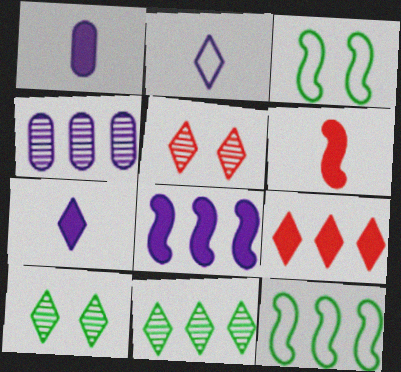[[1, 5, 12], 
[2, 9, 10], 
[4, 9, 12]]